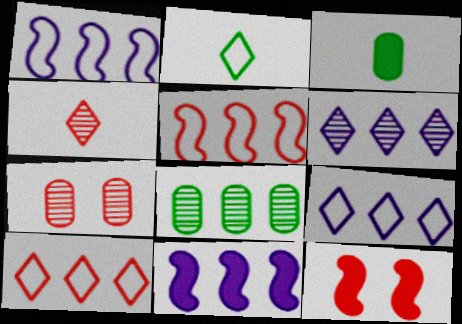[[2, 7, 11], 
[8, 10, 11]]